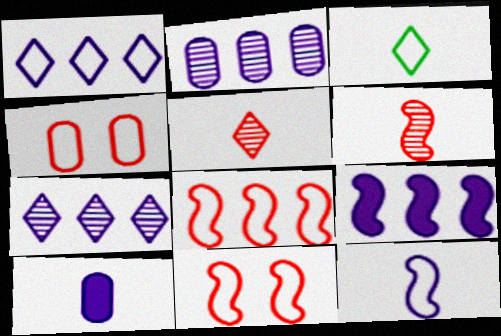[[1, 2, 9], 
[3, 6, 10]]